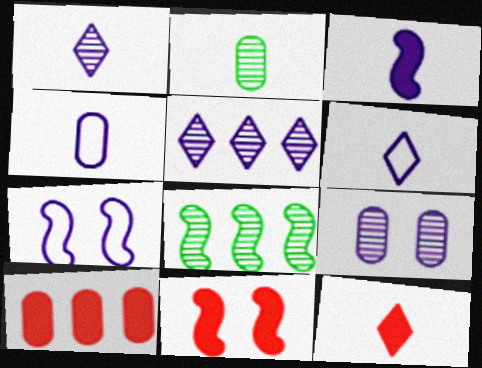[[1, 3, 4], 
[10, 11, 12]]